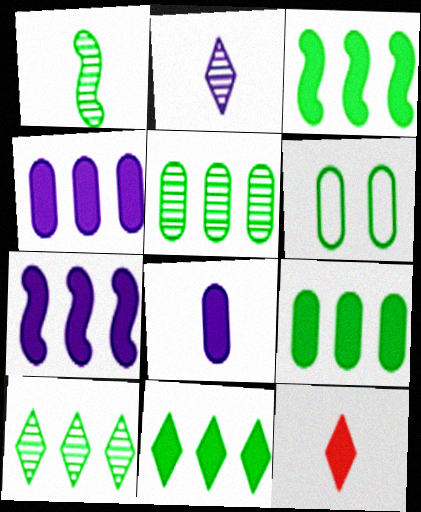[[1, 6, 11], 
[3, 9, 11]]